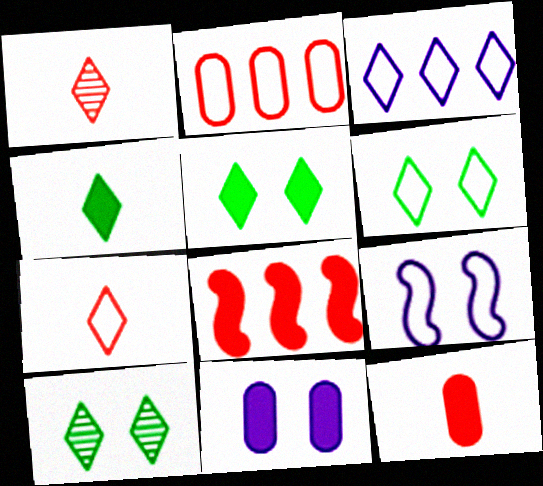[[1, 3, 5], 
[3, 6, 7], 
[4, 8, 11], 
[5, 6, 10]]